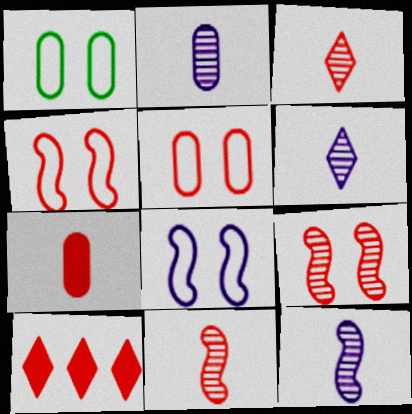[[1, 10, 12], 
[2, 6, 12], 
[5, 10, 11]]